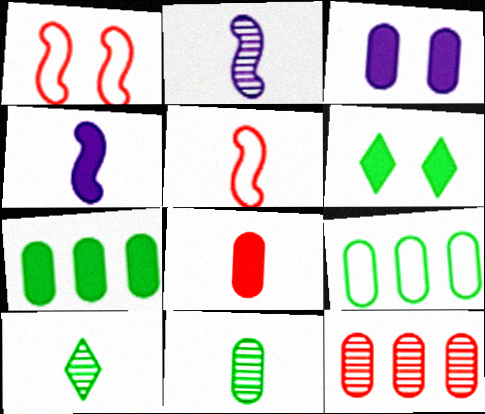[[3, 7, 8]]